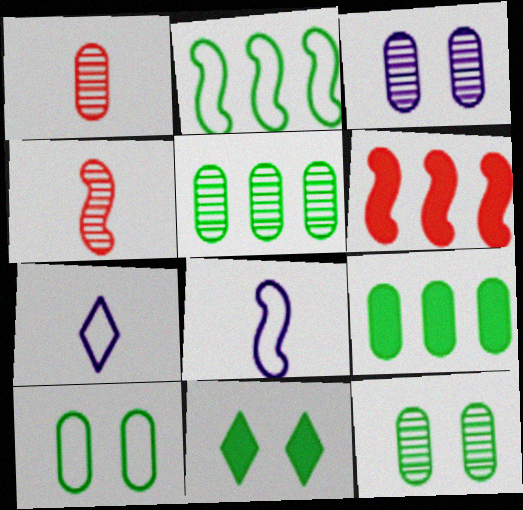[[1, 3, 5], 
[6, 7, 12]]